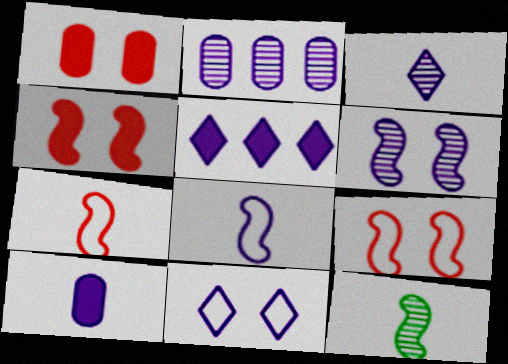[[2, 3, 6], 
[3, 5, 11], 
[3, 8, 10]]